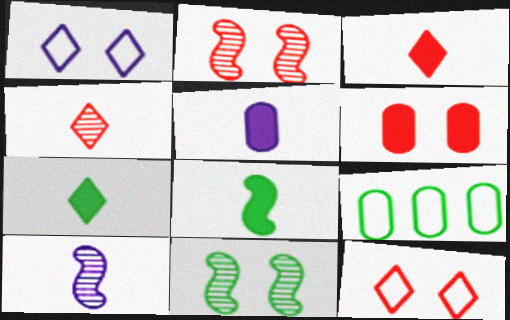[[1, 6, 11], 
[2, 6, 12], 
[3, 5, 8], 
[7, 9, 11]]